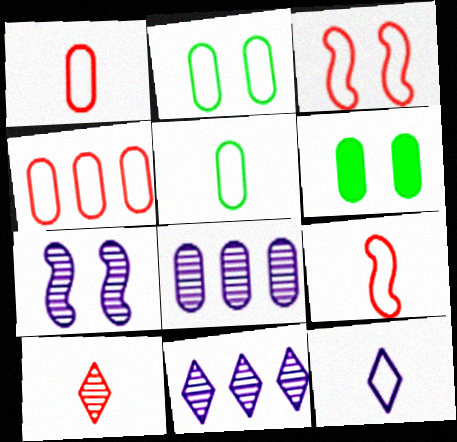[[1, 6, 8], 
[5, 9, 12], 
[6, 9, 11]]